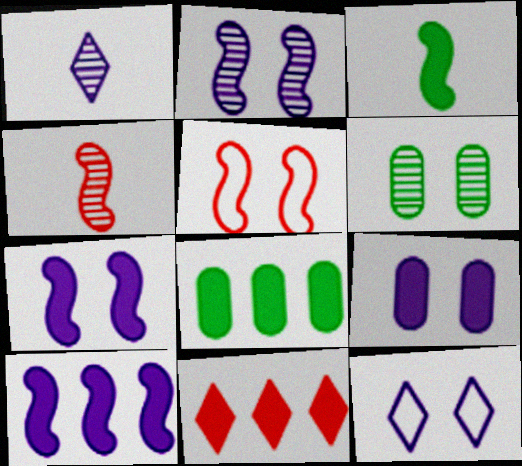[[1, 5, 8], 
[2, 9, 12], 
[3, 9, 11], 
[4, 8, 12], 
[8, 10, 11]]